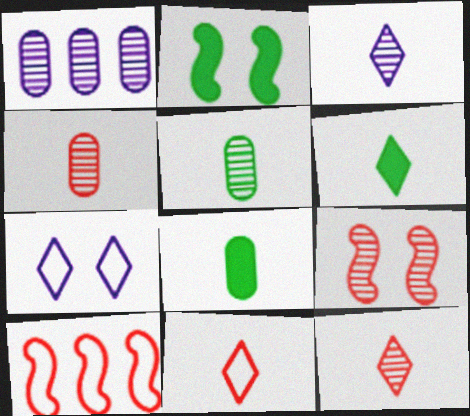[[1, 2, 11], 
[3, 6, 11]]